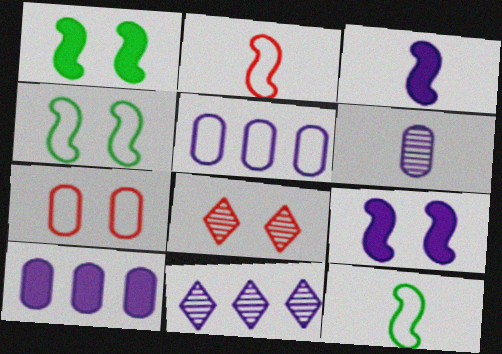[[8, 10, 12]]